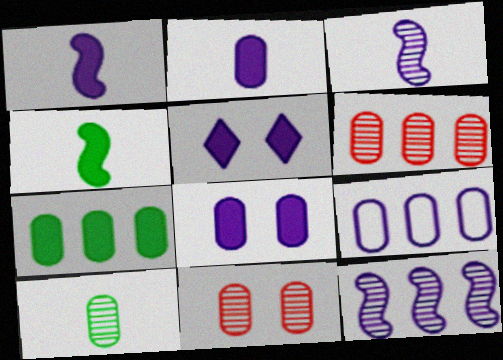[[3, 5, 9], 
[6, 7, 9]]